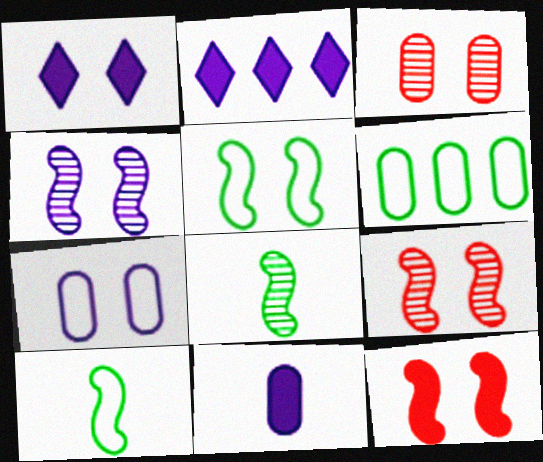[[1, 3, 5], 
[1, 4, 7], 
[2, 3, 10], 
[3, 6, 11], 
[4, 5, 12]]